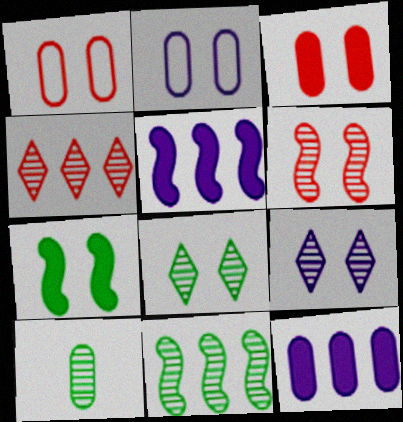[[1, 7, 9], 
[1, 10, 12], 
[8, 10, 11]]